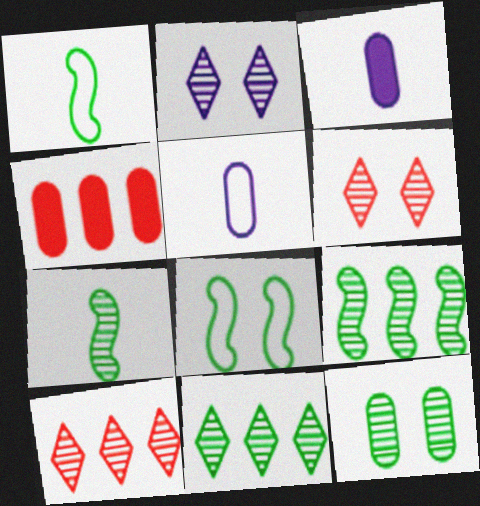[[1, 2, 4], 
[3, 8, 10], 
[4, 5, 12], 
[7, 11, 12]]